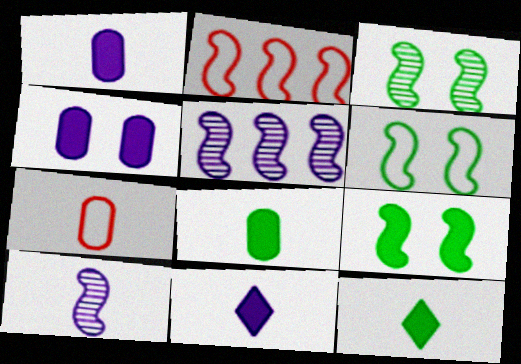[[2, 9, 10], 
[3, 6, 9], 
[7, 10, 12]]